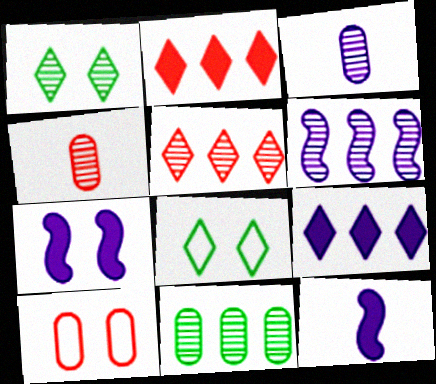[[1, 4, 6], 
[1, 7, 10], 
[5, 6, 11]]